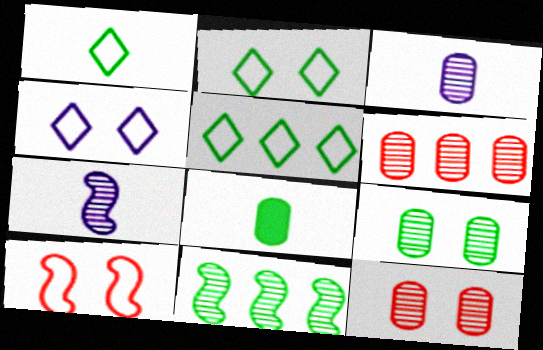[[1, 2, 5], 
[2, 8, 11], 
[3, 6, 9]]